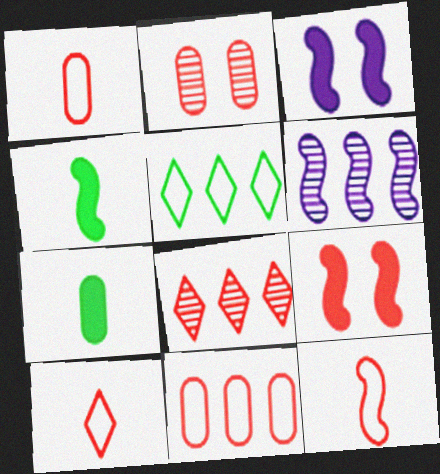[[1, 8, 9], 
[1, 10, 12]]